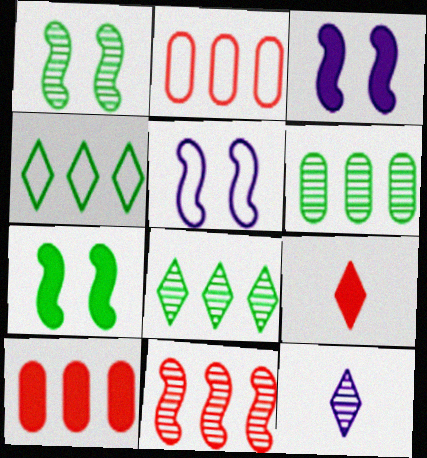[[2, 7, 12], 
[5, 6, 9]]